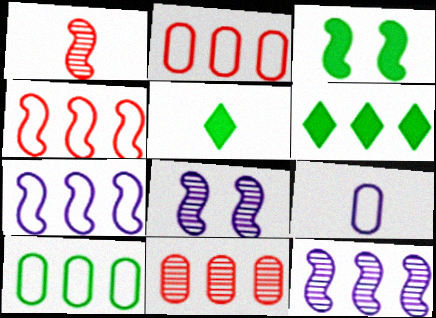[[1, 3, 7], 
[1, 5, 9], 
[2, 5, 8], 
[2, 6, 12], 
[6, 7, 11]]